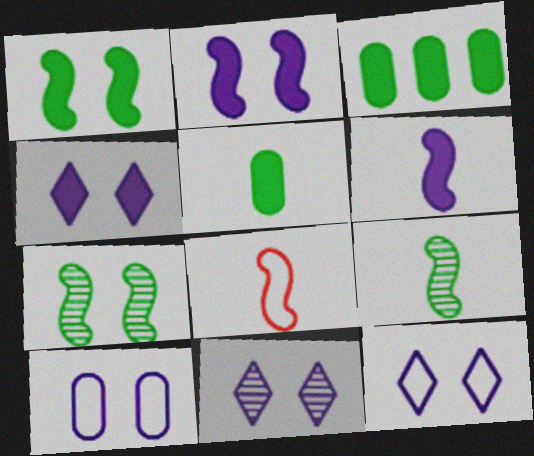[[2, 10, 11], 
[3, 8, 11], 
[4, 11, 12], 
[6, 8, 9]]